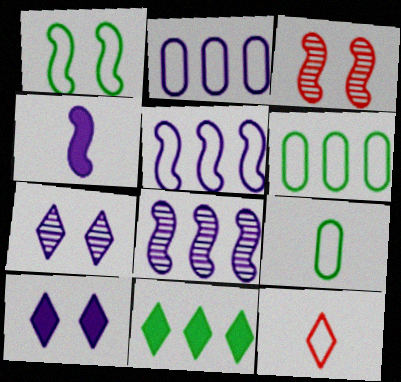[[1, 2, 12], 
[2, 4, 7], 
[7, 11, 12]]